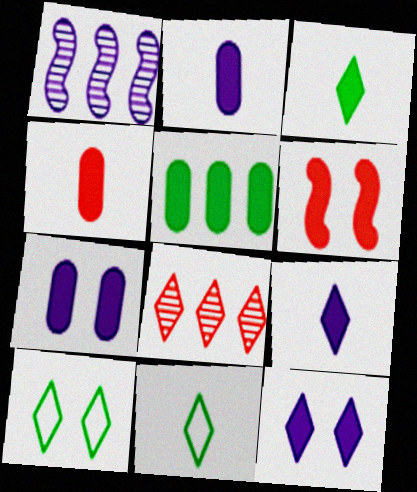[[1, 4, 10], 
[4, 5, 7], 
[5, 6, 9], 
[8, 9, 10], 
[8, 11, 12]]